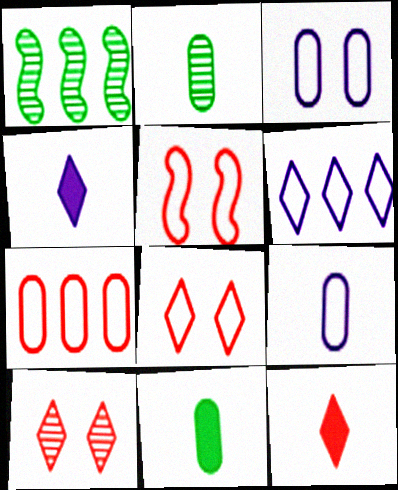[[1, 3, 12]]